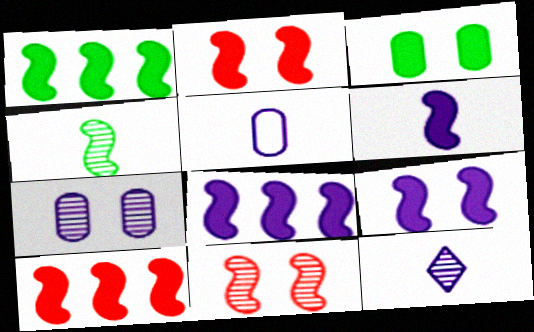[[1, 2, 6], 
[1, 8, 10], 
[5, 6, 12], 
[6, 8, 9]]